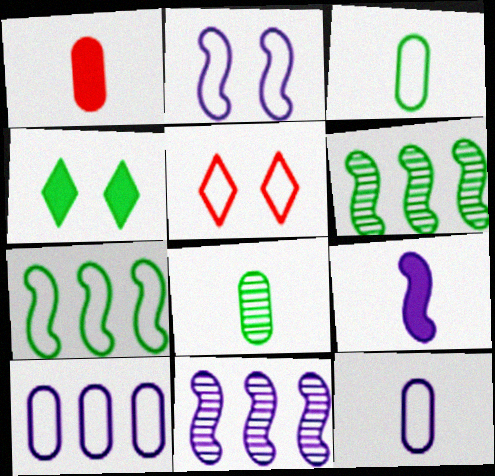[[1, 8, 12], 
[2, 9, 11], 
[3, 4, 6], 
[4, 7, 8], 
[5, 7, 12]]